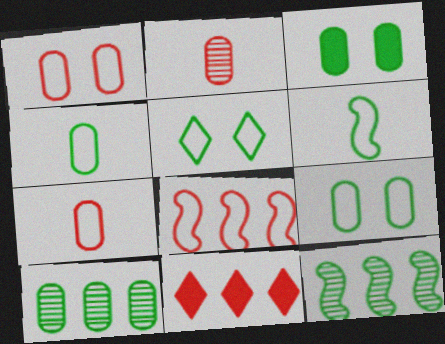[[3, 4, 10]]